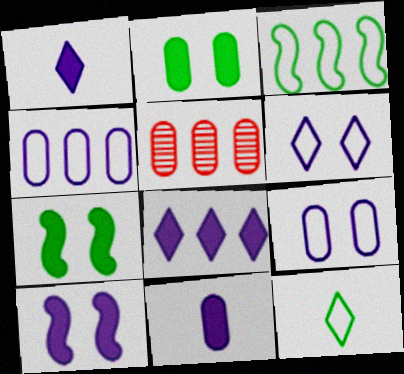[[3, 5, 8], 
[5, 10, 12], 
[8, 10, 11]]